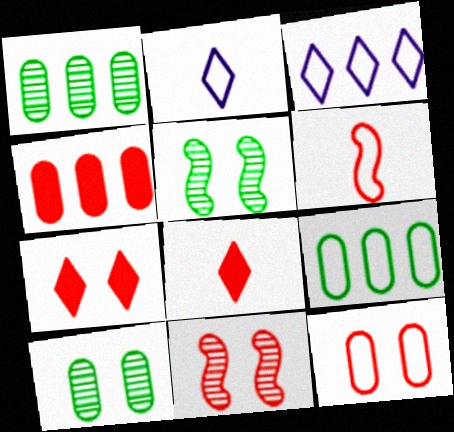[[2, 4, 5], 
[7, 11, 12]]